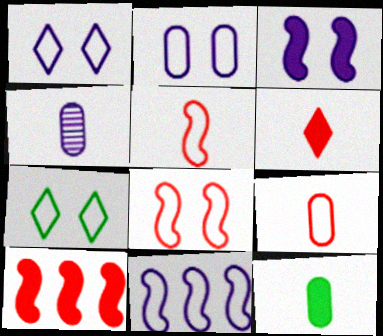[[2, 7, 8], 
[4, 7, 10], 
[4, 9, 12], 
[7, 9, 11]]